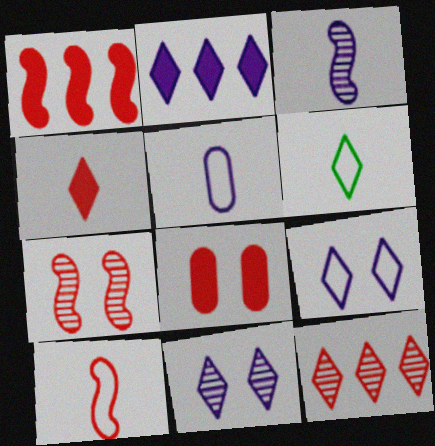[[1, 4, 8], 
[1, 7, 10], 
[5, 6, 10], 
[8, 10, 12]]